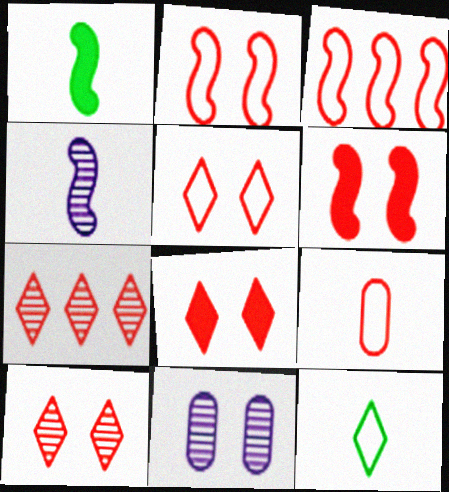[[3, 5, 9], 
[5, 8, 10], 
[6, 7, 9]]